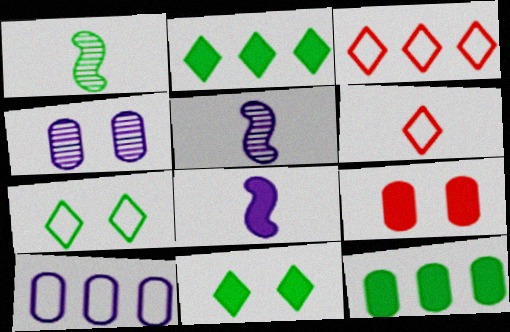[[1, 7, 12], 
[2, 8, 9]]